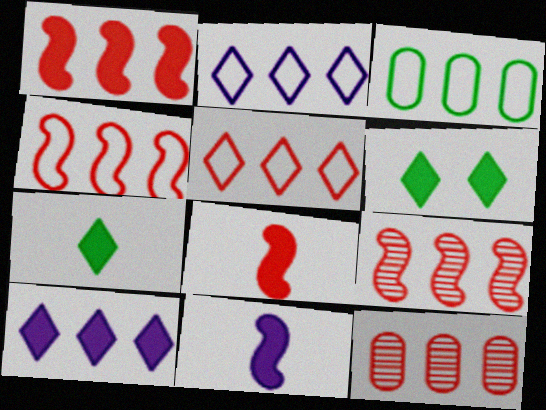[[1, 4, 9], 
[1, 5, 12], 
[2, 3, 4], 
[3, 9, 10]]